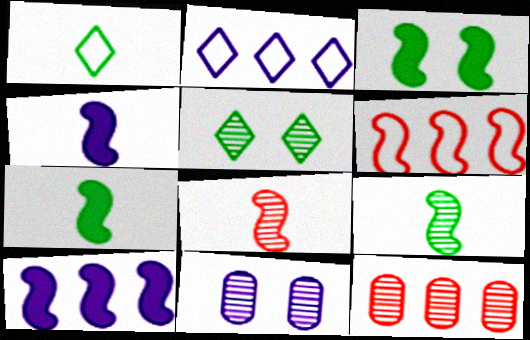[[2, 4, 11]]